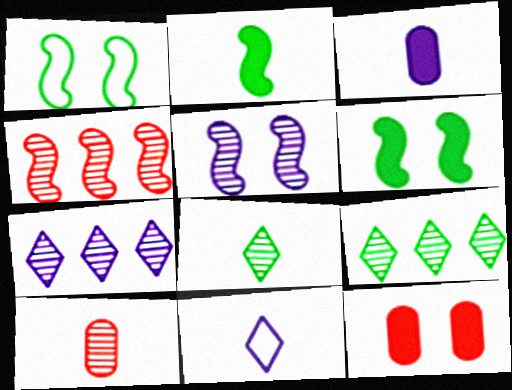[[2, 10, 11], 
[5, 9, 10]]